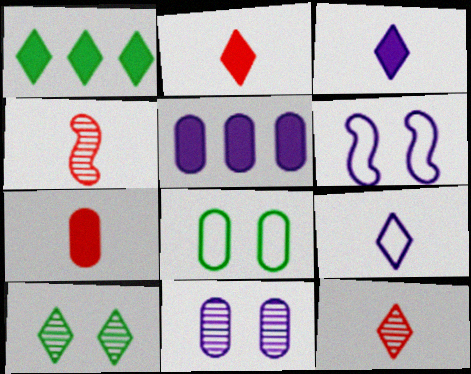[]